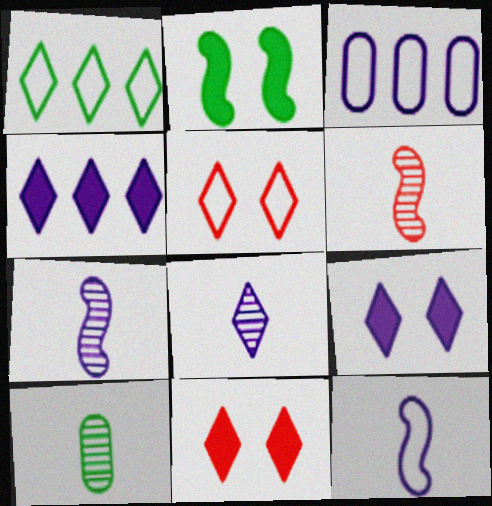[[1, 2, 10], 
[1, 8, 11], 
[3, 7, 9], 
[6, 8, 10]]